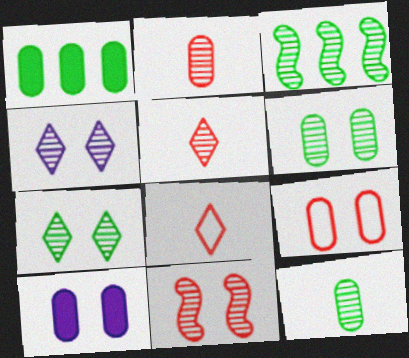[[2, 3, 4], 
[3, 7, 12], 
[3, 8, 10], 
[4, 6, 11], 
[6, 9, 10]]